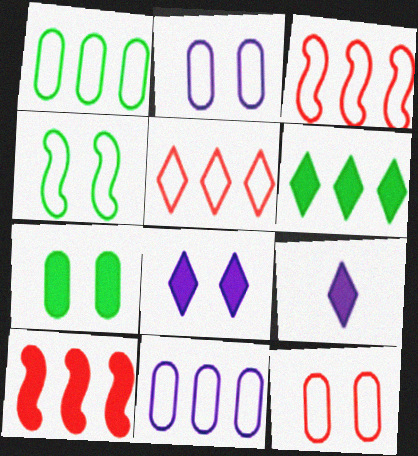[[7, 9, 10]]